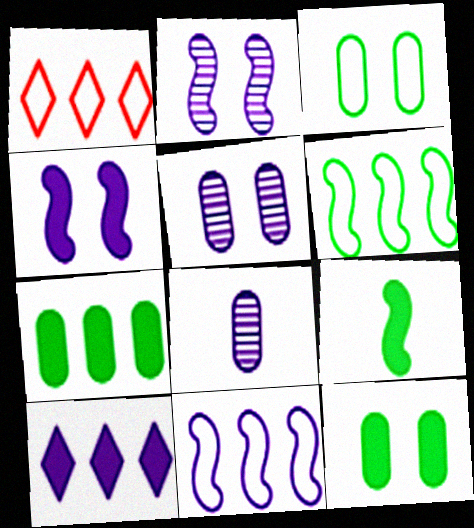[[1, 5, 9]]